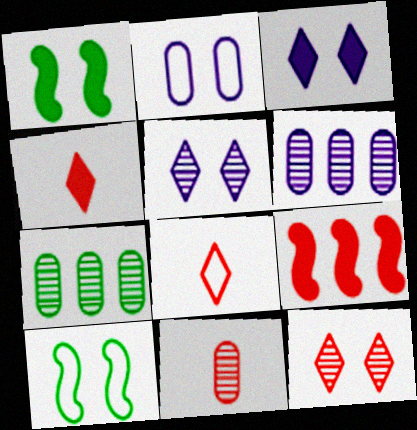[[1, 2, 12], 
[1, 6, 8], 
[4, 6, 10]]